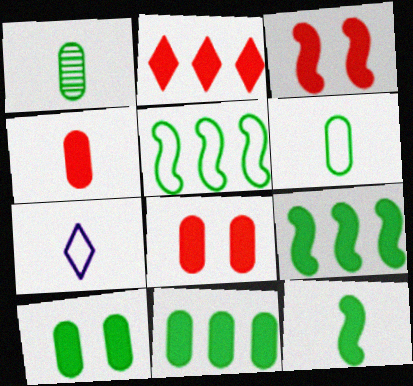[[2, 3, 4]]